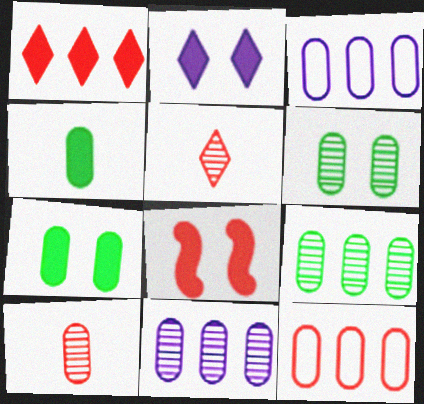[[2, 7, 8], 
[3, 7, 10], 
[5, 8, 12], 
[6, 10, 11]]